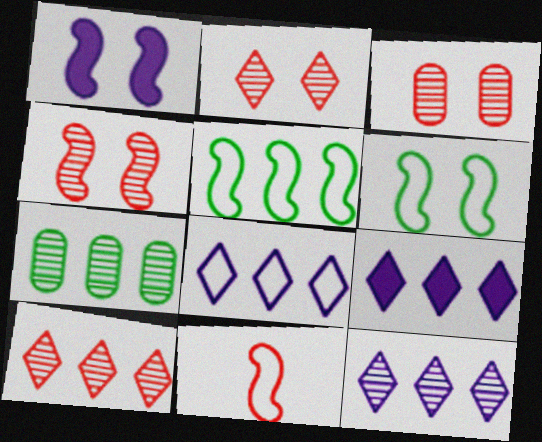[[1, 4, 6], 
[2, 3, 4], 
[8, 9, 12]]